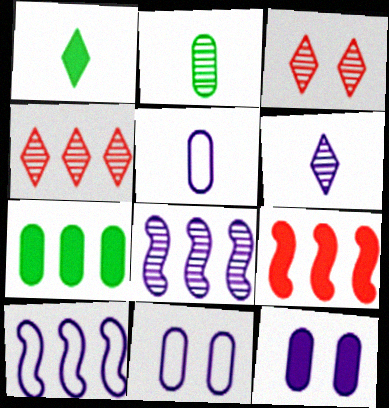[[1, 9, 12], 
[2, 3, 8], 
[4, 7, 10], 
[6, 10, 12]]